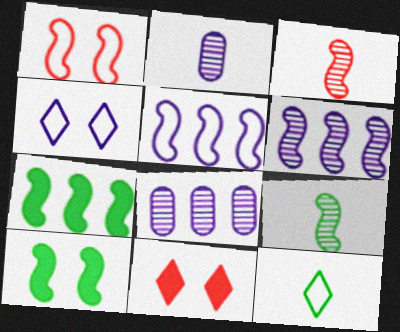[[3, 5, 10]]